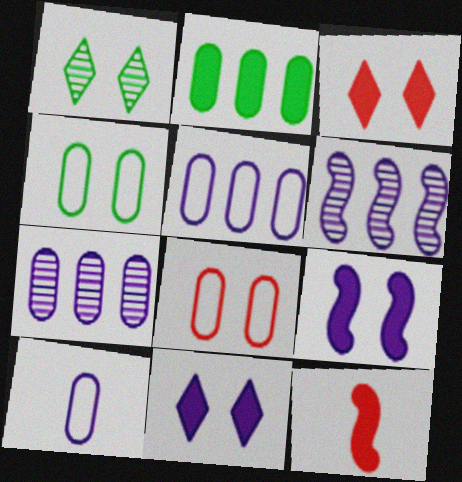[[1, 5, 12], 
[1, 8, 9], 
[2, 11, 12], 
[6, 10, 11]]